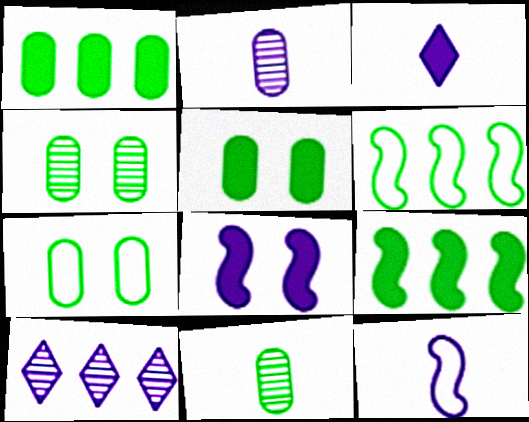[[1, 7, 11], 
[2, 3, 12], 
[4, 5, 7]]